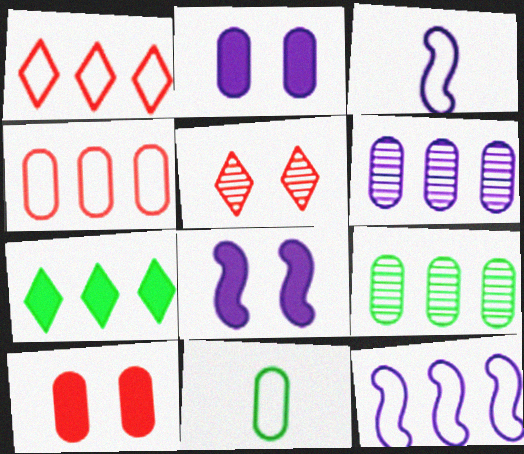[[6, 10, 11]]